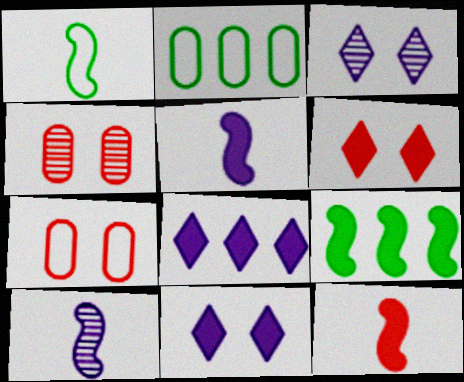[[1, 4, 8], 
[1, 10, 12], 
[2, 3, 12], 
[2, 6, 10]]